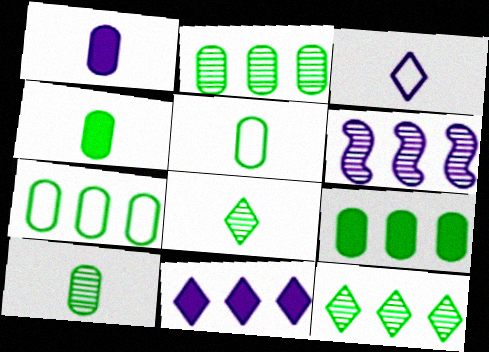[[2, 7, 9], 
[4, 5, 10]]